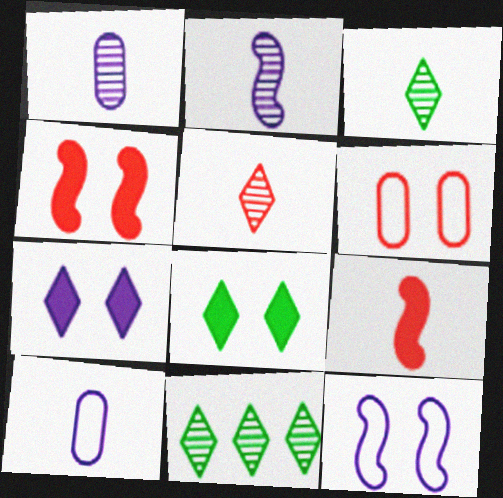[[3, 9, 10], 
[4, 10, 11]]